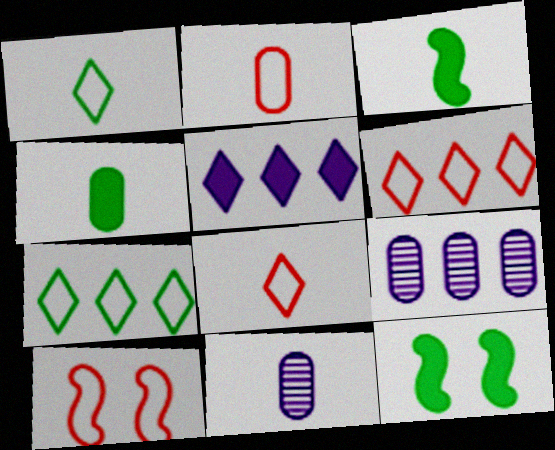[[2, 4, 11], 
[2, 6, 10], 
[3, 8, 11], 
[6, 11, 12], 
[8, 9, 12]]